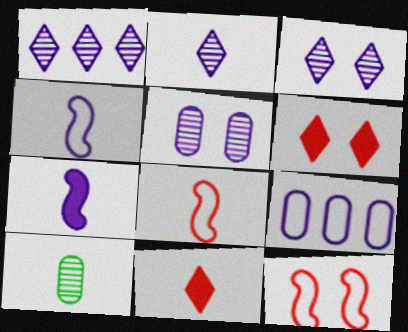[[1, 2, 3], 
[3, 7, 9], 
[4, 10, 11]]